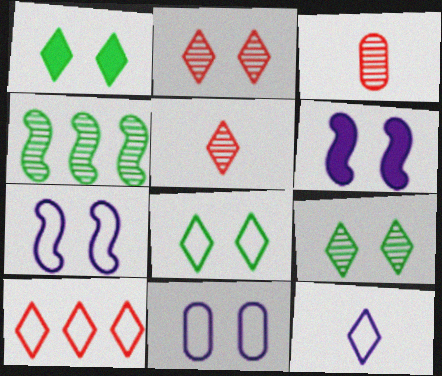[[1, 8, 9], 
[8, 10, 12]]